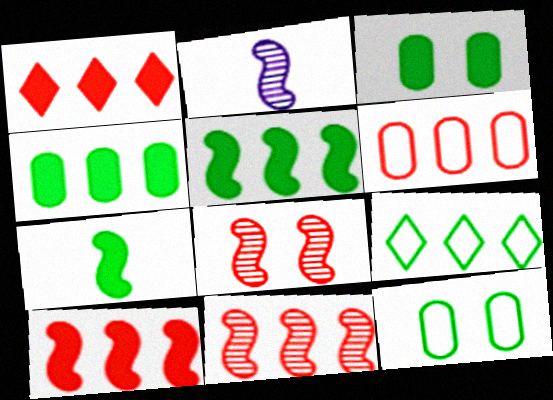[[1, 2, 12], 
[1, 6, 11]]